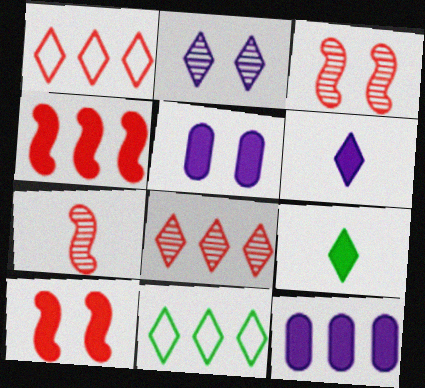[[1, 2, 9], 
[4, 5, 9], 
[5, 7, 11], 
[9, 10, 12]]